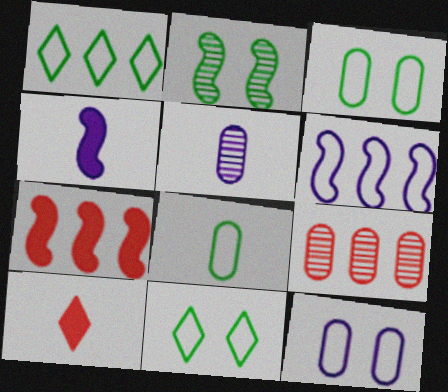[[4, 9, 11], 
[5, 7, 11]]